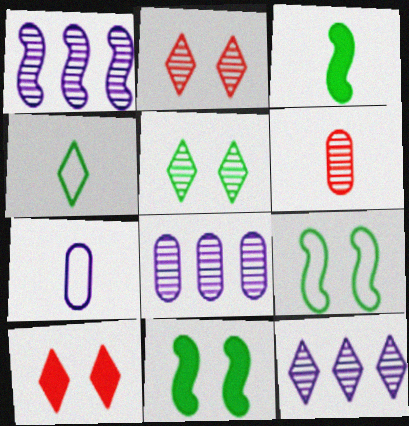[[1, 5, 6], 
[1, 8, 12], 
[4, 10, 12]]